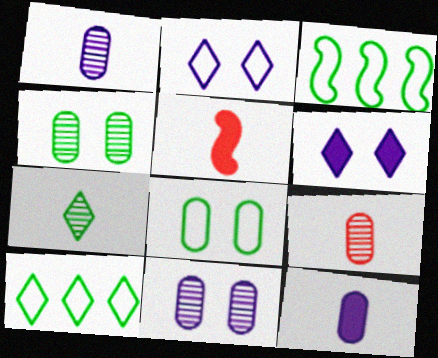[[3, 6, 9], 
[5, 10, 11]]